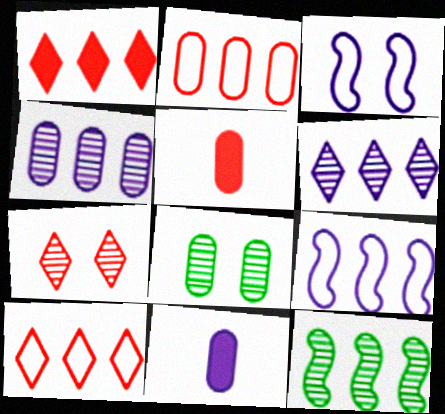[[2, 8, 11], 
[3, 6, 11]]